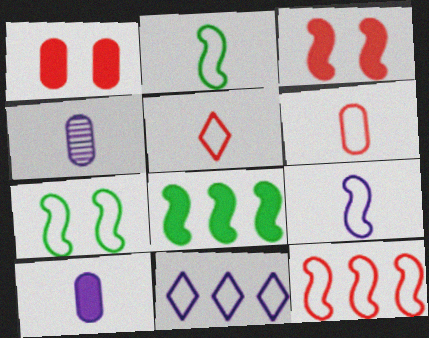[[6, 7, 11], 
[7, 9, 12]]